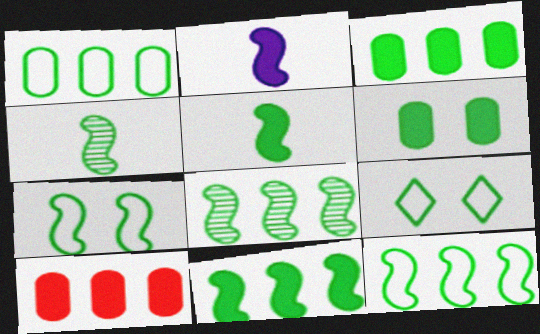[[3, 4, 9], 
[4, 7, 11], 
[5, 7, 8], 
[8, 11, 12]]